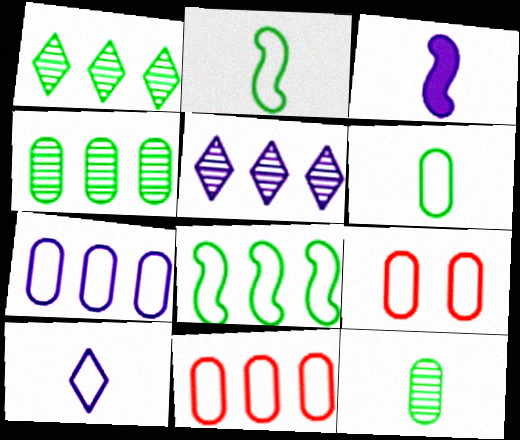[[1, 3, 9], 
[6, 7, 9], 
[8, 9, 10]]